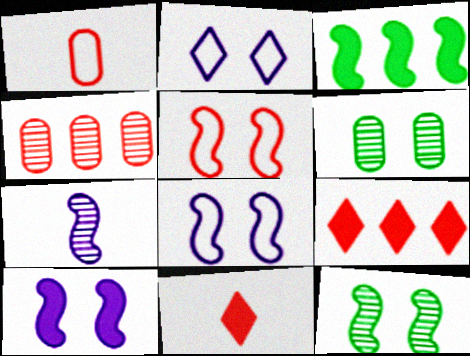[[3, 5, 7], 
[4, 5, 11], 
[5, 10, 12]]